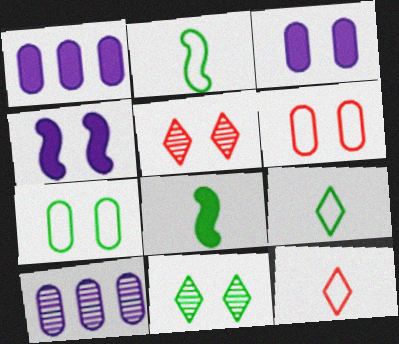[[1, 2, 5], 
[4, 5, 7], 
[4, 6, 11]]